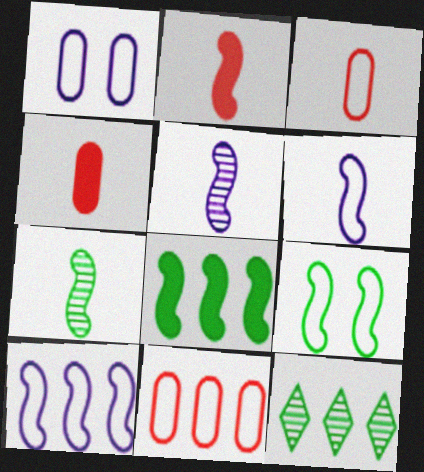[[1, 2, 12], 
[2, 6, 7], 
[7, 8, 9]]